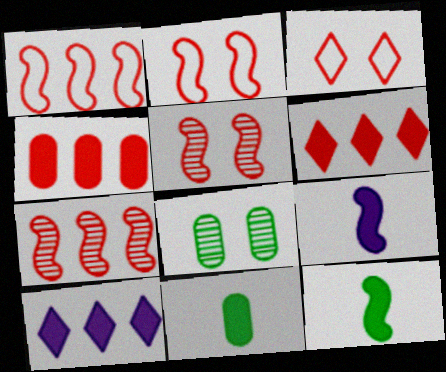[]